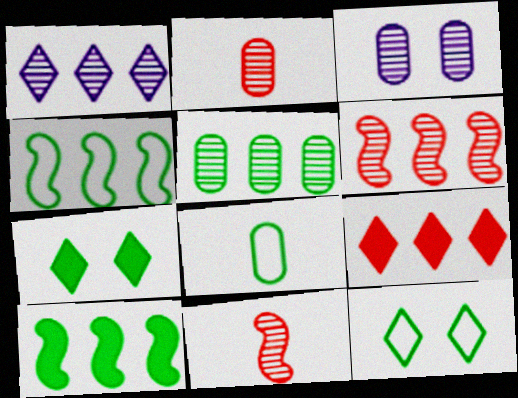[[1, 5, 6], 
[2, 3, 5], 
[4, 8, 12]]